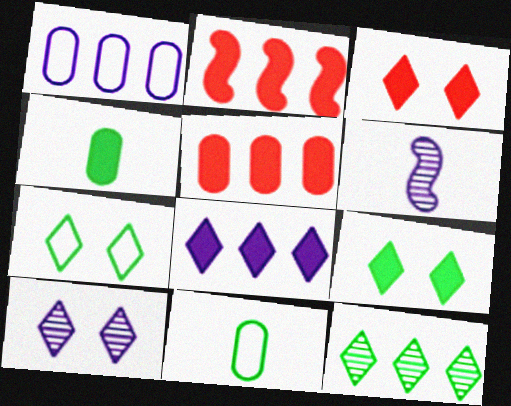[[1, 2, 12], 
[2, 10, 11], 
[3, 7, 10], 
[5, 6, 7]]